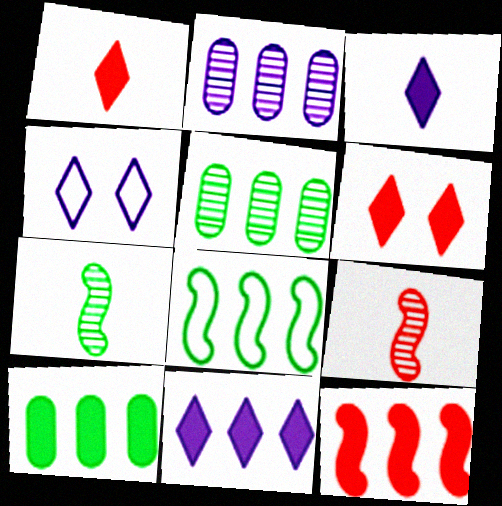[[4, 9, 10], 
[10, 11, 12]]